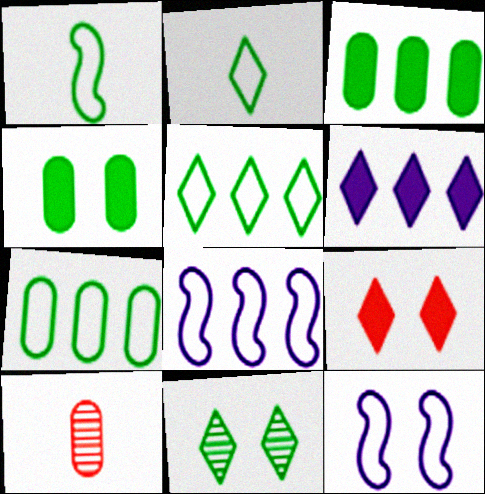[[1, 3, 11]]